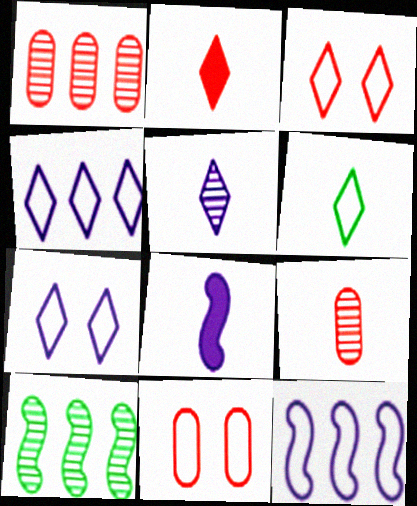[[2, 5, 6], 
[3, 4, 6], 
[6, 8, 9], 
[6, 11, 12]]